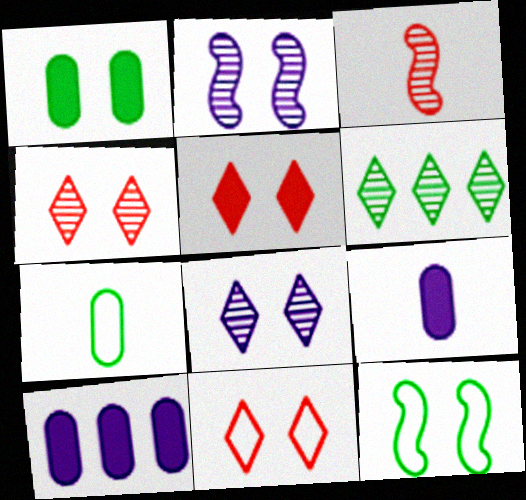[[1, 2, 11], 
[4, 5, 11]]